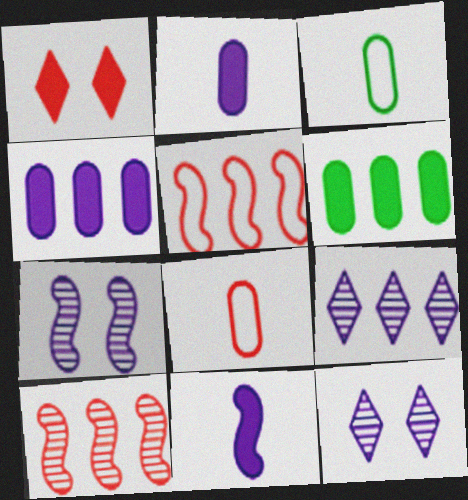[[1, 6, 11], 
[1, 8, 10], 
[5, 6, 9]]